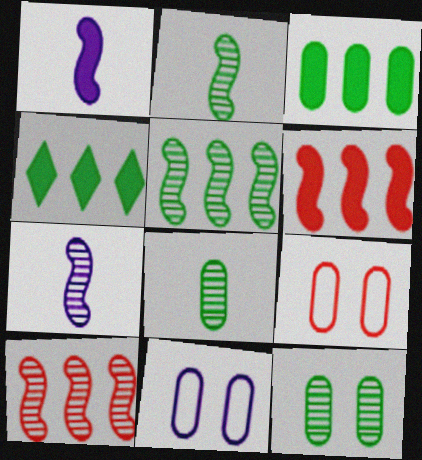[[4, 7, 9]]